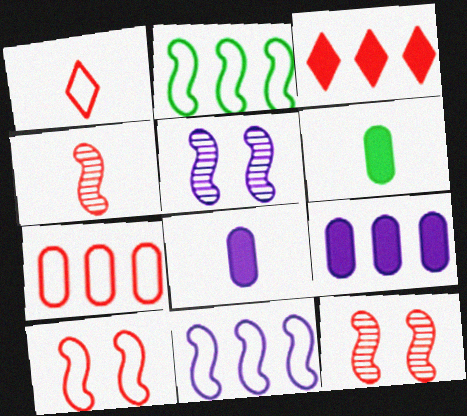[[1, 7, 10]]